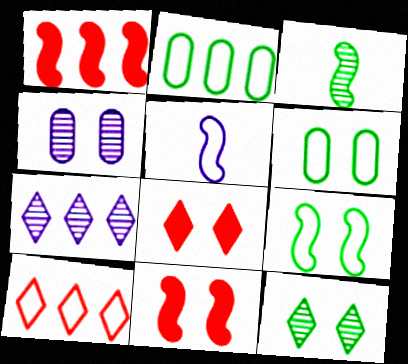[[1, 2, 7], 
[4, 8, 9], 
[5, 6, 10]]